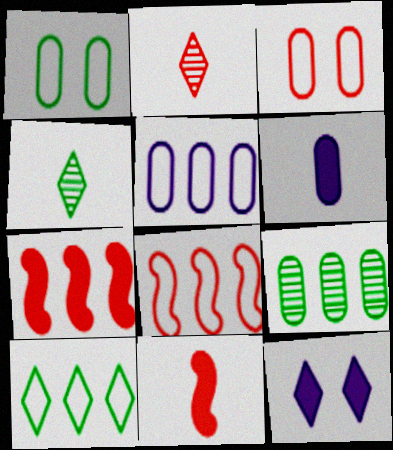[[2, 3, 7], 
[2, 10, 12], 
[3, 6, 9], 
[5, 8, 10]]